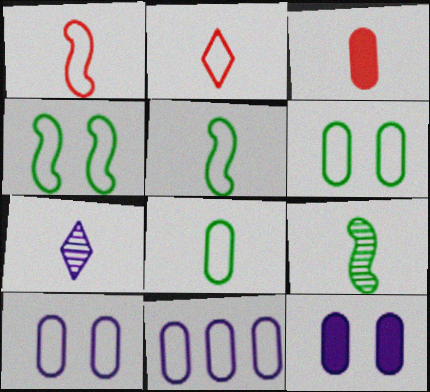[[2, 4, 11], 
[3, 5, 7]]